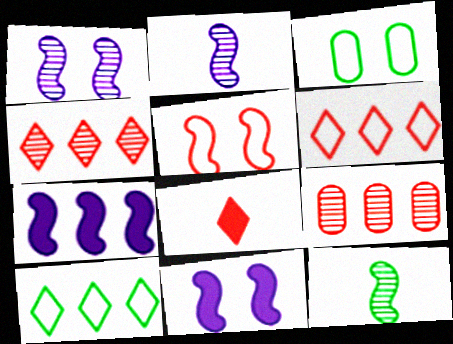[[5, 7, 12], 
[5, 8, 9], 
[7, 9, 10]]